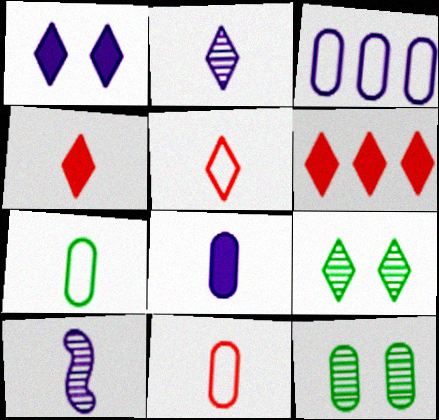[[1, 3, 10], 
[4, 7, 10]]